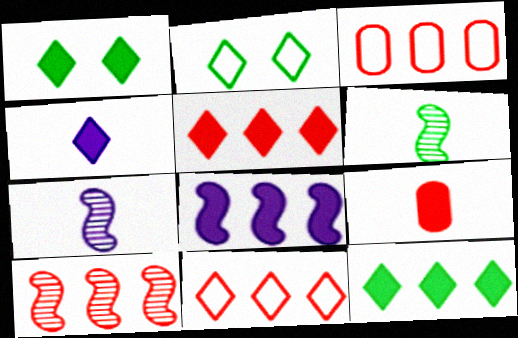[[1, 3, 7], 
[1, 4, 5], 
[1, 8, 9], 
[3, 5, 10]]